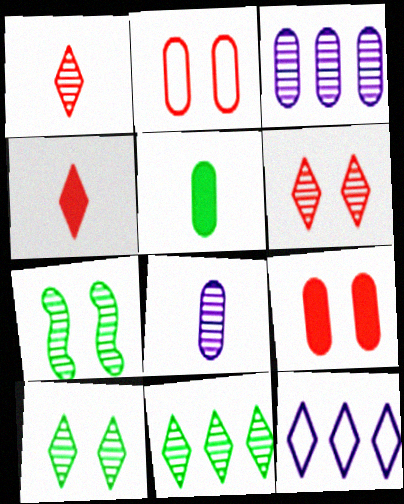[[1, 3, 7], 
[2, 3, 5], 
[4, 10, 12]]